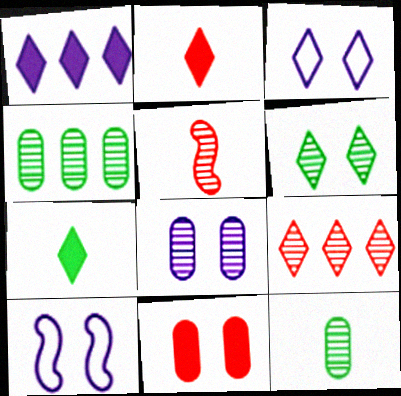[[2, 4, 10], 
[3, 7, 9], 
[6, 10, 11]]